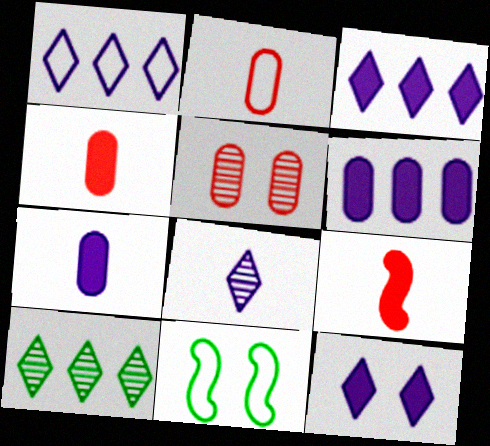[[1, 2, 11], 
[1, 8, 12], 
[5, 11, 12]]